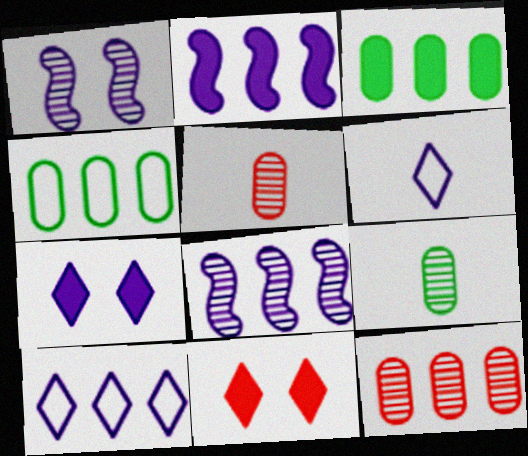[]